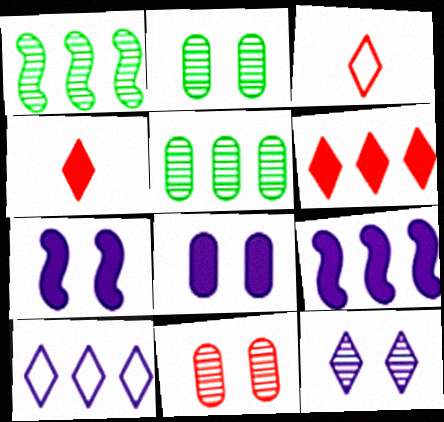[[1, 3, 8], 
[2, 3, 9], 
[3, 5, 7]]